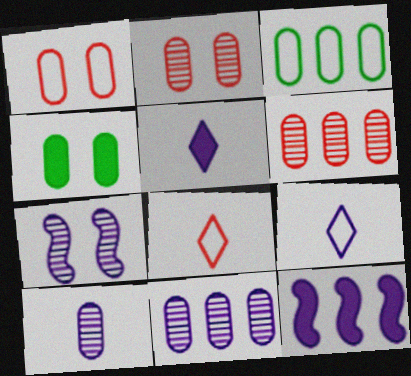[]